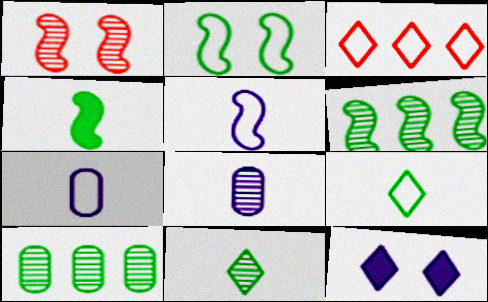[[2, 3, 7], 
[2, 4, 6], 
[3, 11, 12]]